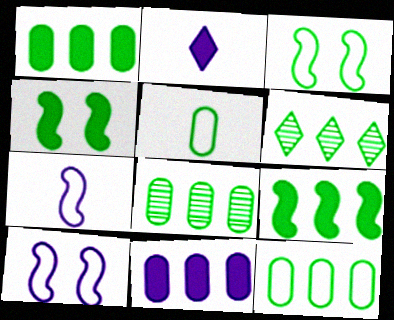[[1, 8, 12], 
[4, 5, 6], 
[6, 9, 12]]